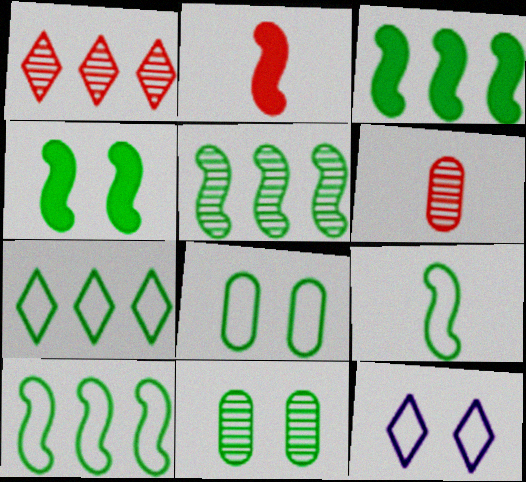[[3, 5, 10], 
[3, 6, 12], 
[4, 5, 9], 
[7, 8, 9]]